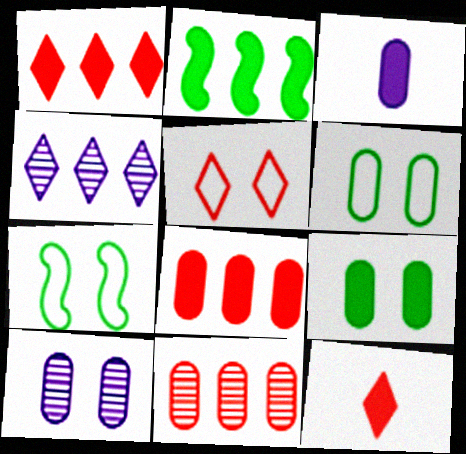[[3, 6, 11], 
[3, 8, 9]]